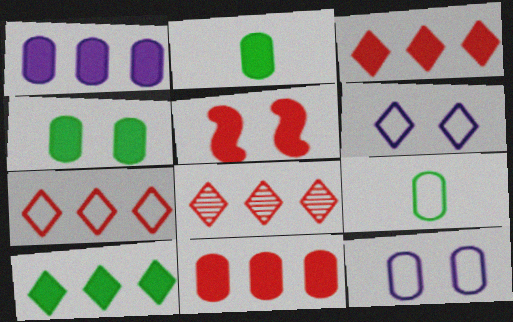[[3, 7, 8]]